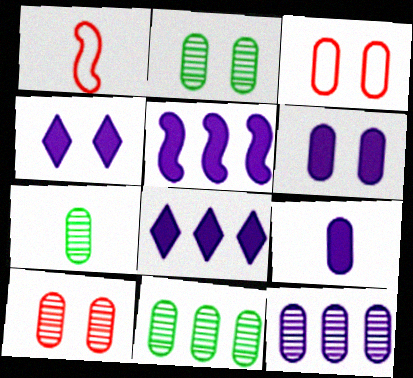[[1, 2, 8], 
[1, 4, 11], 
[2, 3, 6], 
[2, 7, 11], 
[3, 9, 11], 
[4, 5, 9], 
[7, 10, 12]]